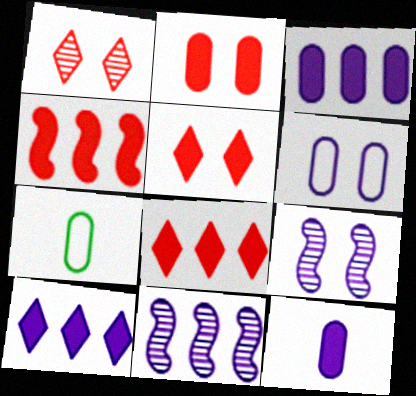[[5, 7, 11], 
[7, 8, 9]]